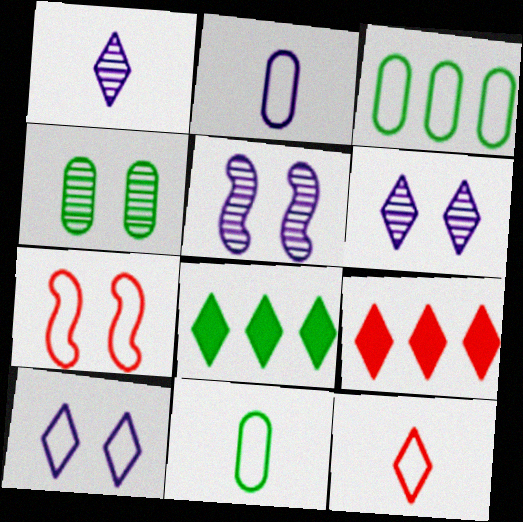[[5, 9, 11], 
[6, 8, 12]]